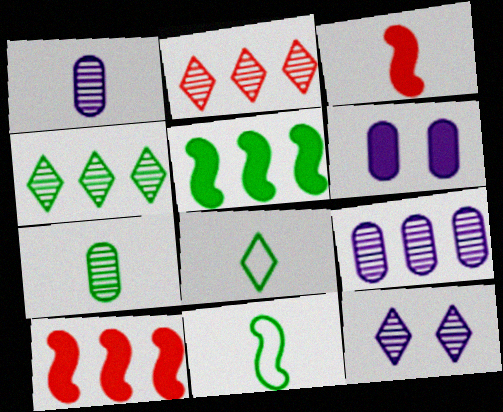[[1, 3, 8], 
[2, 6, 11]]